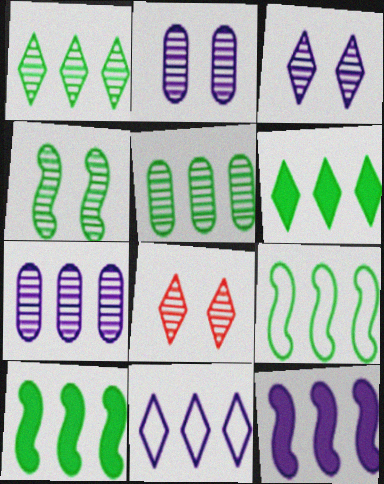[[2, 4, 8], 
[5, 6, 9], 
[7, 11, 12]]